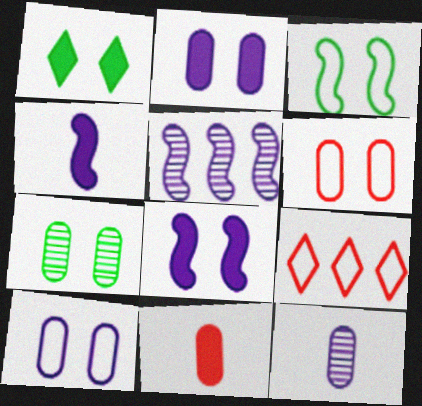[[1, 3, 7], 
[2, 6, 7], 
[4, 7, 9]]